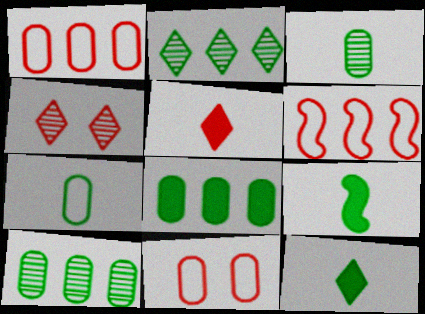[]